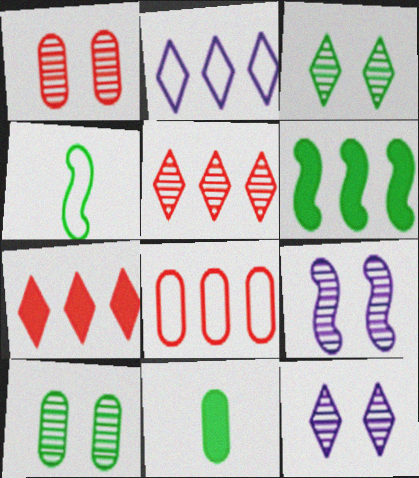[[1, 3, 9]]